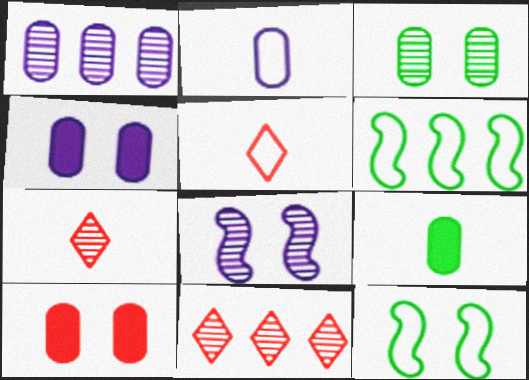[[1, 2, 4], 
[4, 6, 7]]